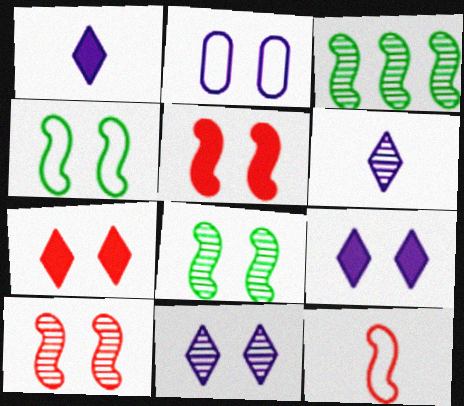[[2, 7, 8]]